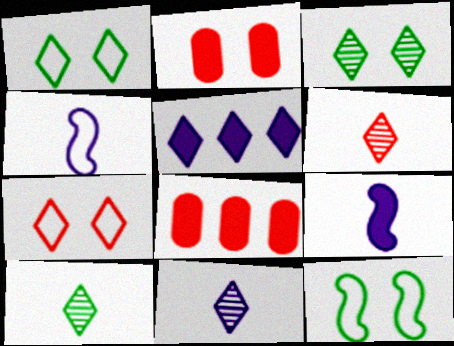[[1, 5, 6], 
[3, 4, 8], 
[5, 7, 10], 
[6, 10, 11], 
[8, 11, 12]]